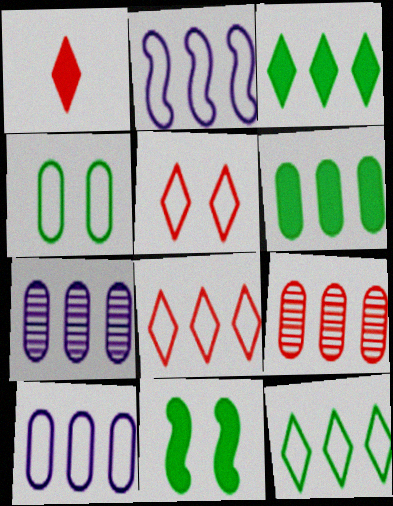[[2, 3, 9], 
[6, 9, 10]]